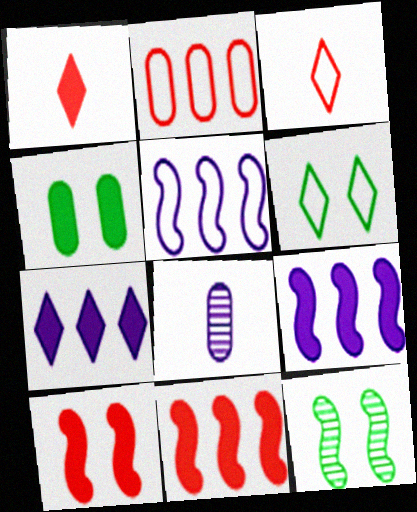[[1, 4, 9], 
[2, 4, 8], 
[4, 6, 12], 
[6, 8, 11]]